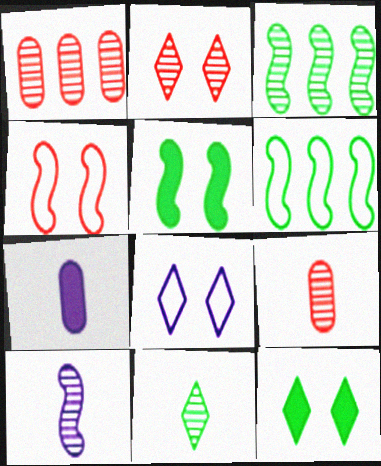[[2, 6, 7], 
[2, 8, 12], 
[9, 10, 11]]